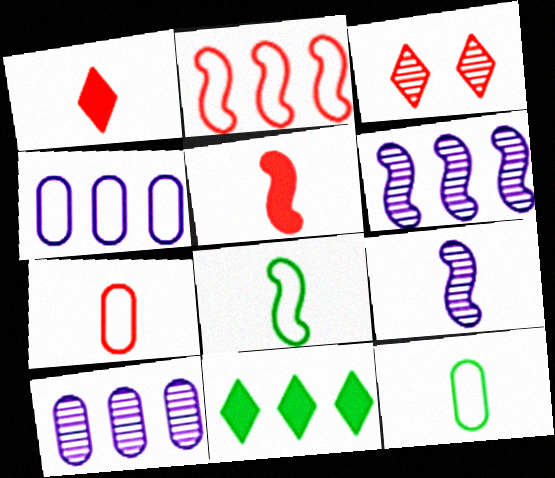[[1, 9, 12], 
[2, 10, 11], 
[5, 8, 9]]